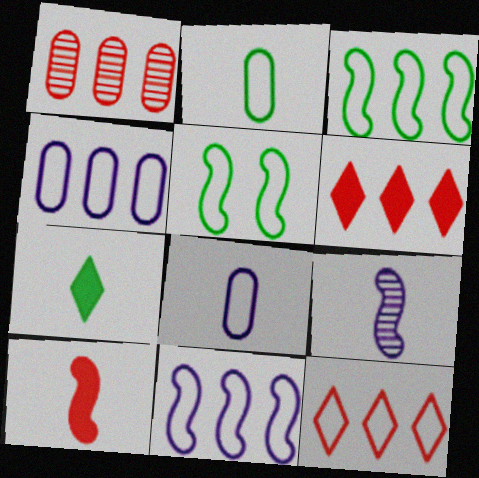[[3, 4, 12], 
[5, 8, 12]]